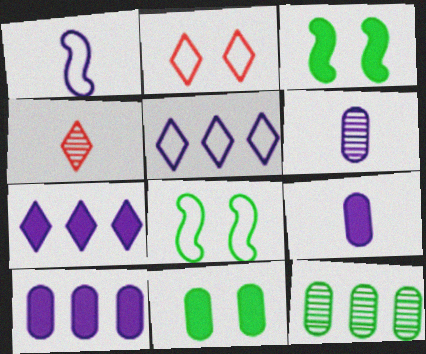[[4, 8, 10]]